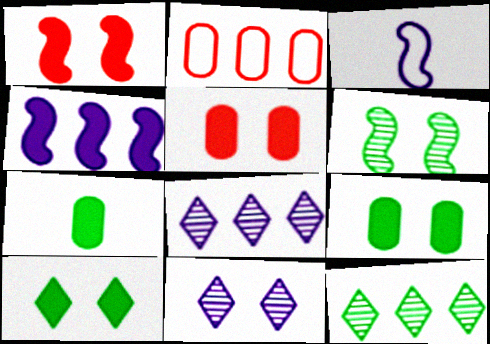[[2, 4, 12], 
[3, 5, 12]]